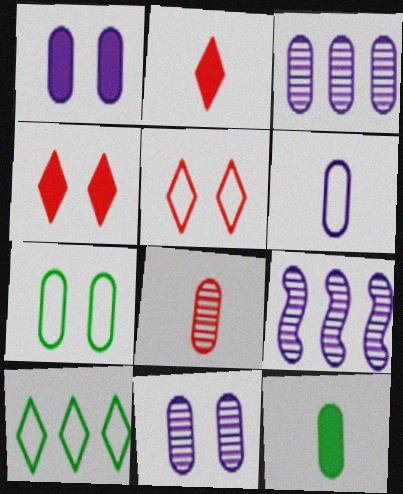[[1, 3, 6], 
[2, 7, 9], 
[5, 9, 12], 
[6, 8, 12]]